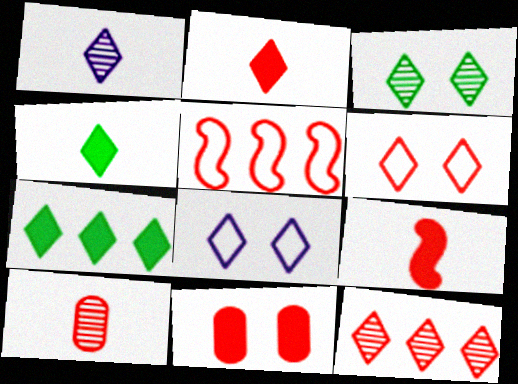[[1, 3, 12], 
[1, 6, 7], 
[2, 6, 12], 
[4, 8, 12]]